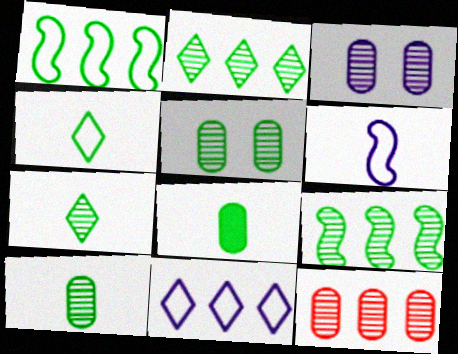[[3, 10, 12], 
[5, 7, 9]]